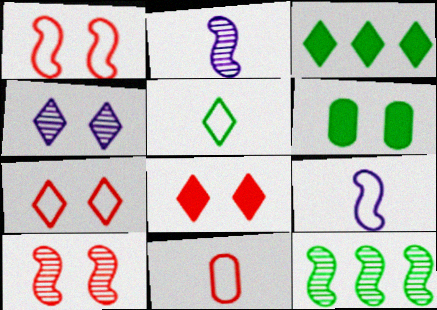[[1, 4, 6], 
[2, 10, 12], 
[5, 6, 12], 
[5, 9, 11]]